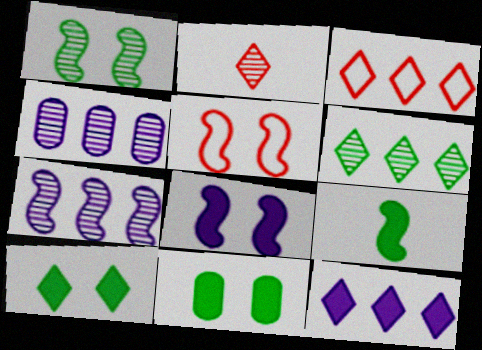[[1, 2, 4], 
[1, 5, 8], 
[3, 6, 12], 
[5, 7, 9]]